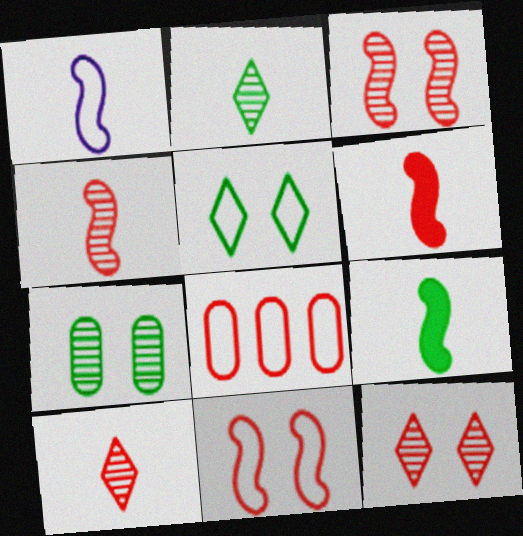[[1, 4, 9], 
[1, 5, 8], 
[6, 8, 12]]